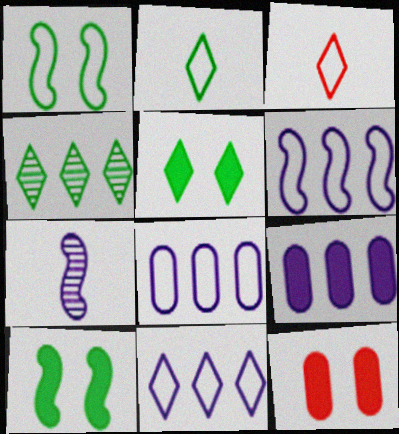[[1, 3, 8], 
[2, 4, 5], 
[6, 8, 11]]